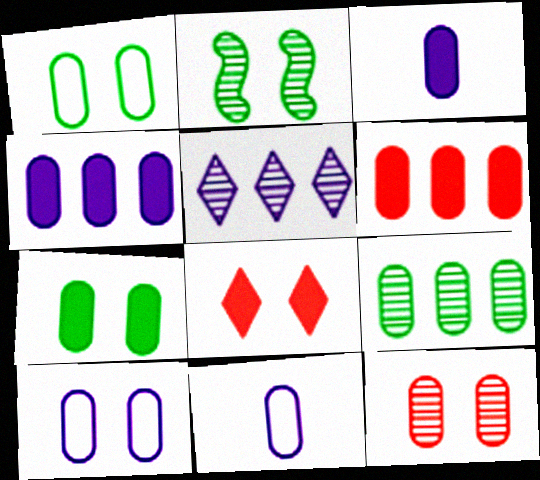[[2, 8, 10], 
[3, 6, 7], 
[7, 10, 12]]